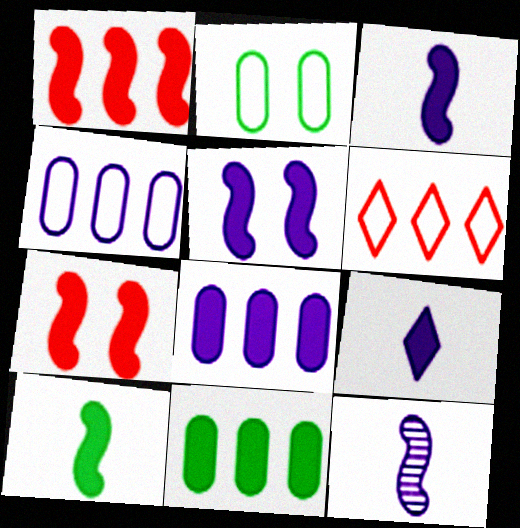[[1, 5, 10], 
[5, 8, 9], 
[7, 9, 11]]